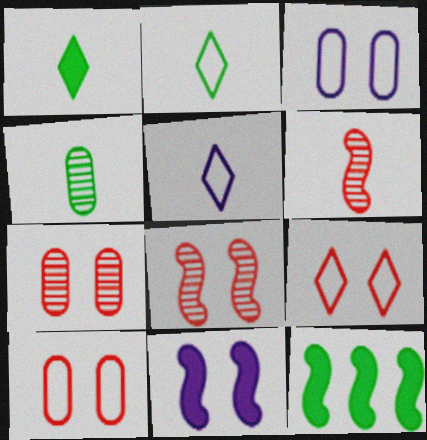[[5, 7, 12]]